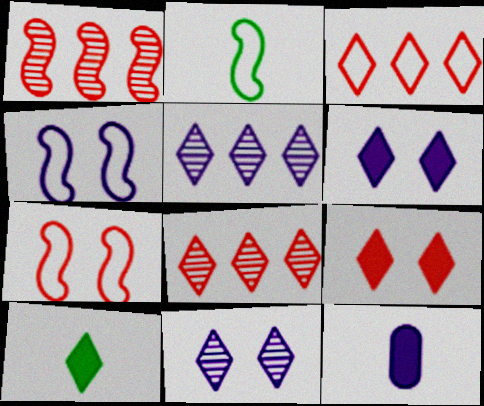[[3, 10, 11], 
[4, 5, 12]]